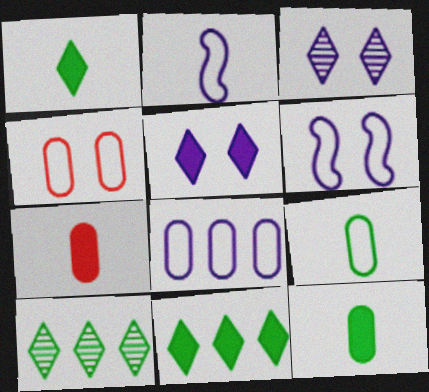[[4, 8, 9], 
[6, 7, 10]]